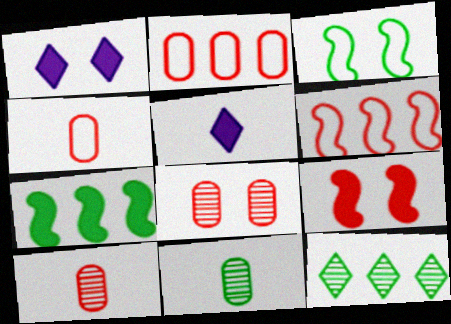[[1, 3, 8], 
[1, 6, 11]]